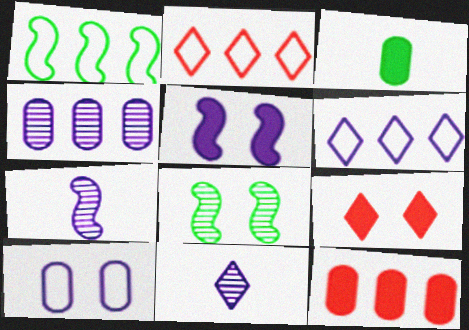[[8, 9, 10]]